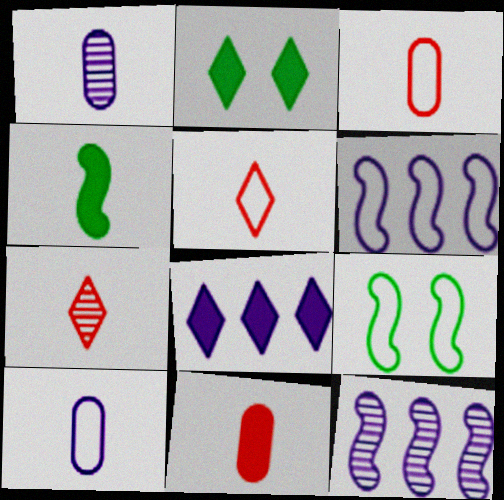[[1, 4, 5], 
[2, 3, 12], 
[4, 7, 10]]